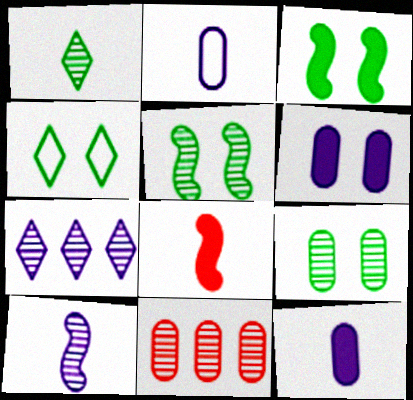[[1, 2, 8], 
[3, 4, 9]]